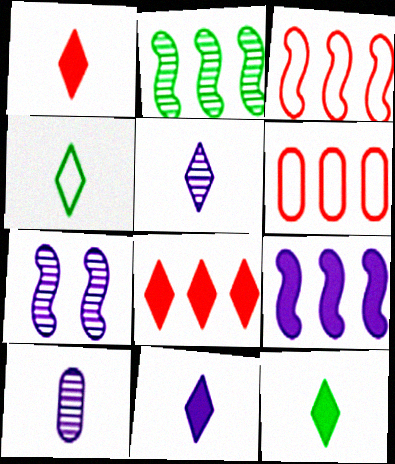[[1, 4, 5], 
[1, 11, 12], 
[2, 3, 9], 
[6, 7, 12]]